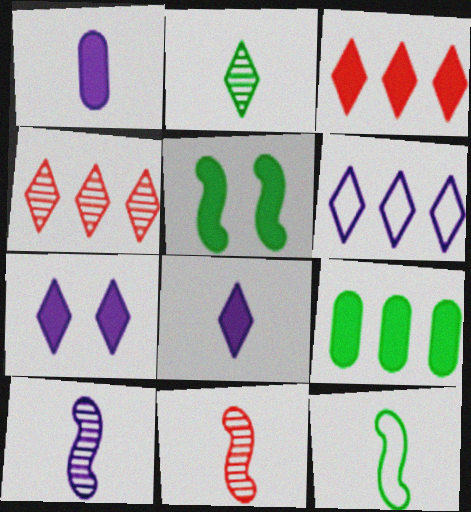[[1, 3, 5]]